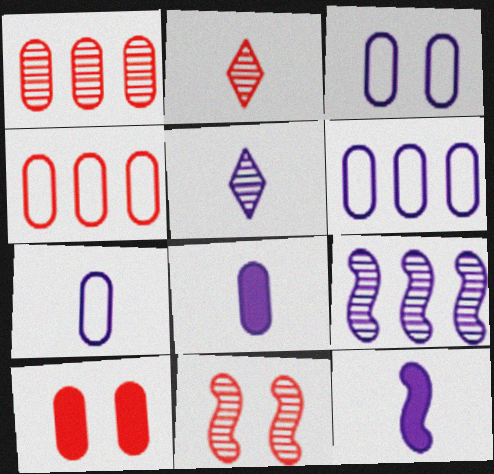[[1, 2, 11], 
[3, 6, 7], 
[5, 7, 12]]